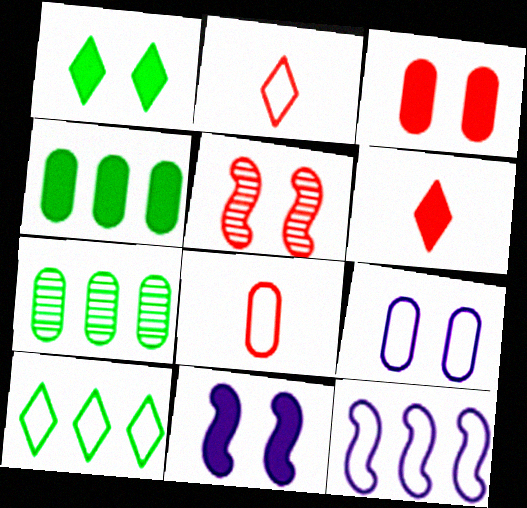[[1, 3, 11], 
[1, 5, 9], 
[2, 7, 11], 
[4, 6, 11]]